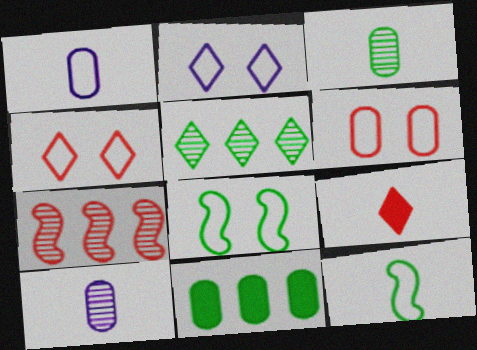[[2, 5, 9], 
[2, 6, 8], 
[6, 7, 9], 
[6, 10, 11], 
[9, 10, 12]]